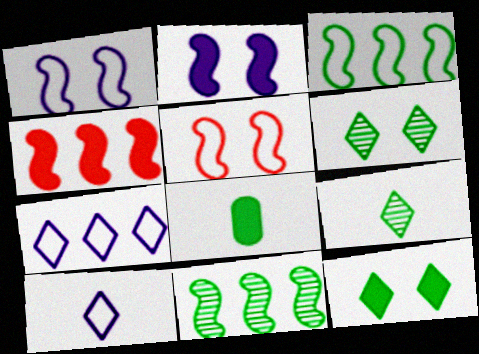[[3, 6, 8]]